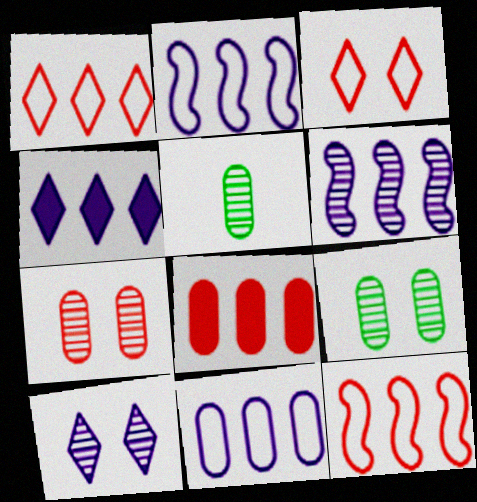[[4, 6, 11]]